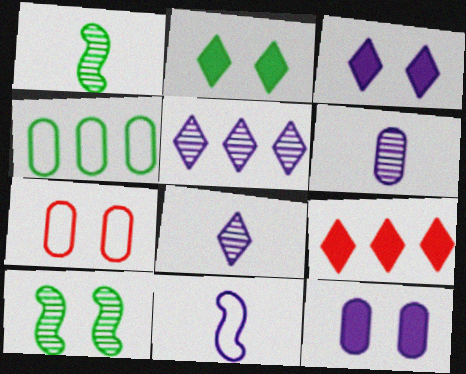[[1, 2, 4], 
[3, 7, 10], 
[5, 11, 12]]